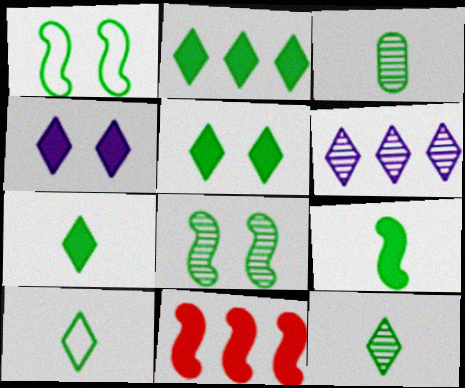[[1, 2, 3], 
[2, 5, 7], 
[3, 9, 10], 
[7, 10, 12]]